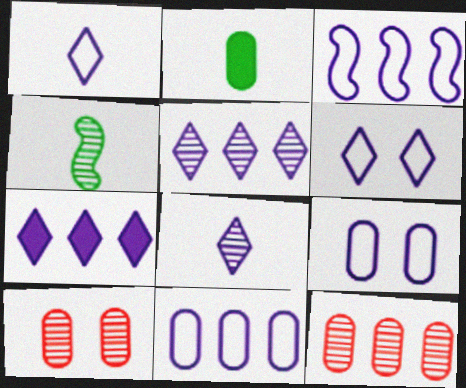[[1, 3, 9], 
[2, 9, 12], 
[2, 10, 11], 
[4, 5, 10], 
[6, 7, 8]]